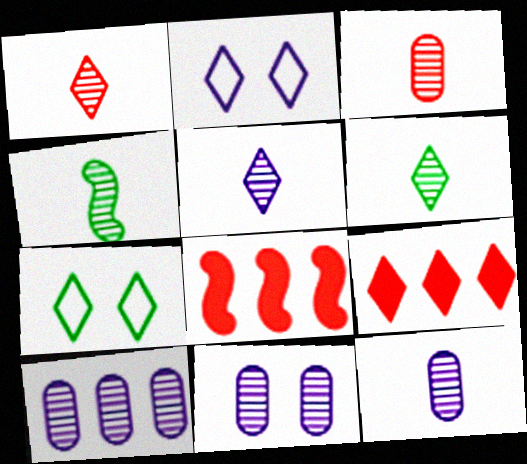[[1, 4, 12], 
[1, 5, 6], 
[2, 6, 9], 
[3, 4, 5], 
[5, 7, 9], 
[7, 8, 12], 
[10, 11, 12]]